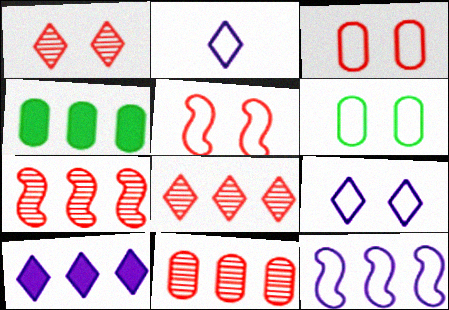[[4, 8, 12], 
[5, 6, 9], 
[7, 8, 11]]